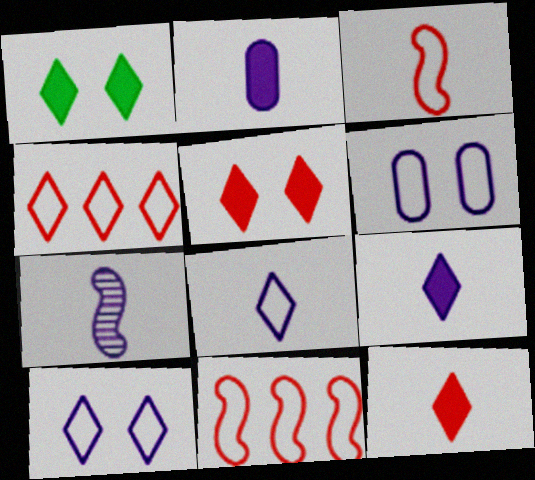[[2, 7, 8]]